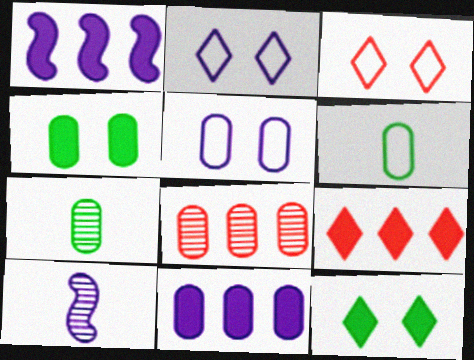[[1, 3, 7], 
[2, 10, 11]]